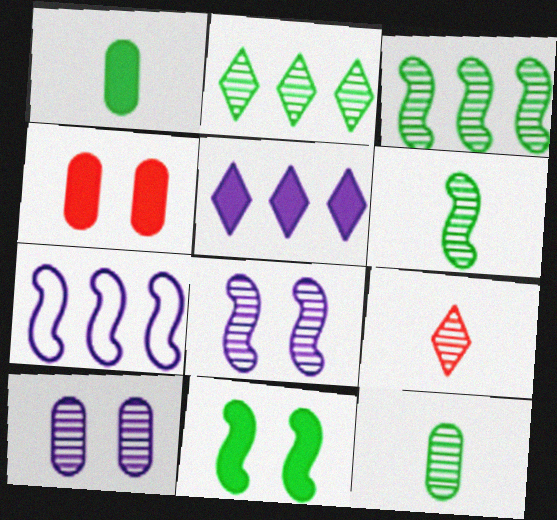[[3, 9, 10]]